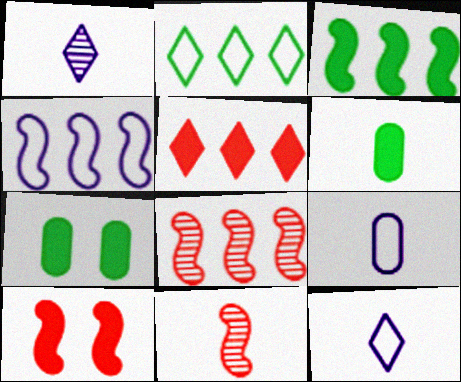[[3, 4, 8], 
[6, 11, 12], 
[7, 8, 12]]